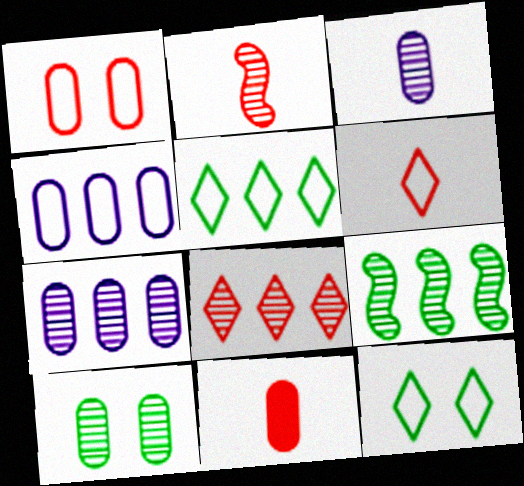[[2, 6, 11], 
[4, 10, 11], 
[7, 8, 9]]